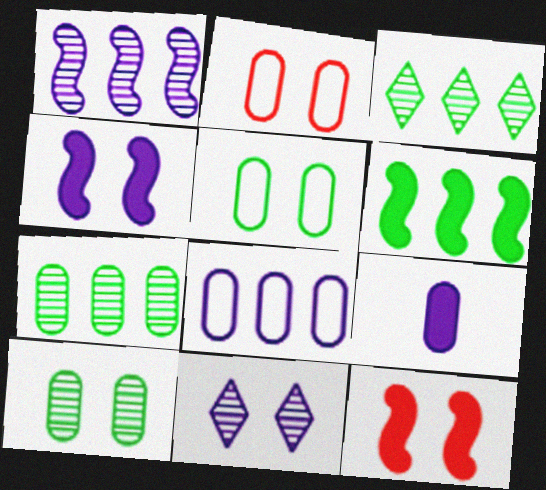[[2, 7, 9], 
[5, 11, 12]]